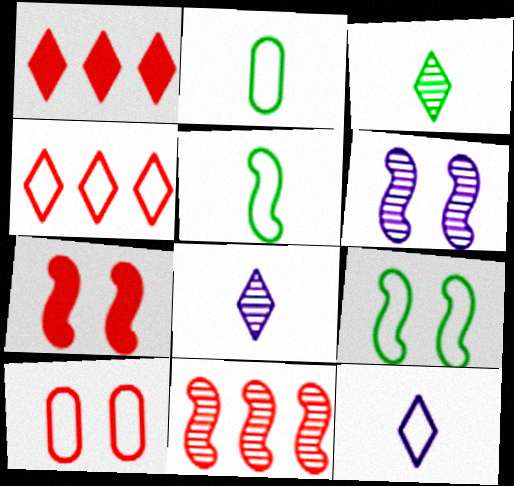[[1, 2, 6], 
[6, 7, 9]]